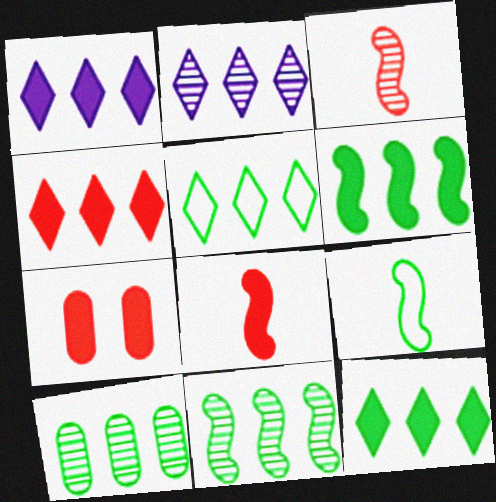[[1, 4, 12], 
[2, 4, 5], 
[2, 7, 9], 
[4, 7, 8], 
[5, 6, 10]]